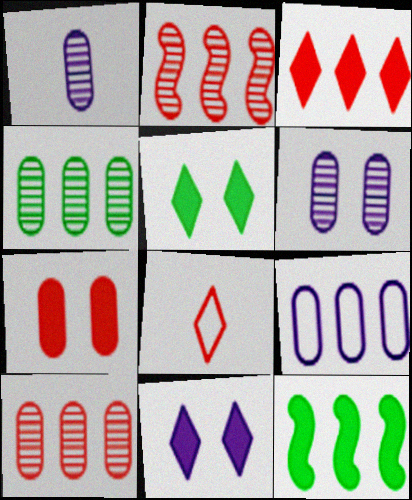[[2, 7, 8], 
[6, 8, 12]]